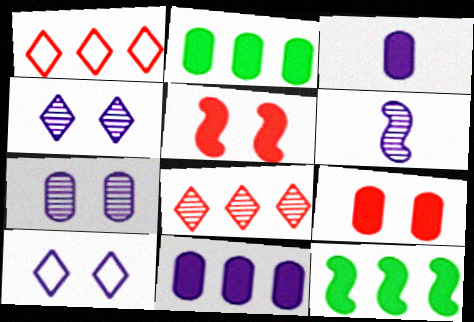[[2, 3, 9], 
[6, 10, 11]]